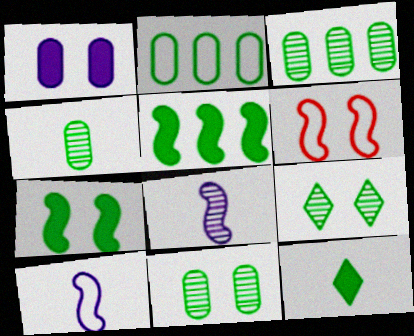[[1, 6, 9], 
[3, 4, 11], 
[5, 6, 8]]